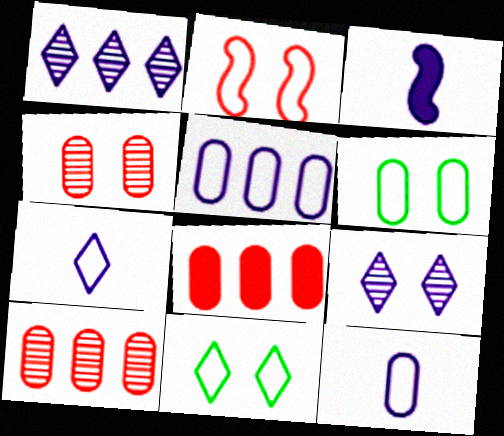[[3, 5, 9], 
[3, 10, 11]]